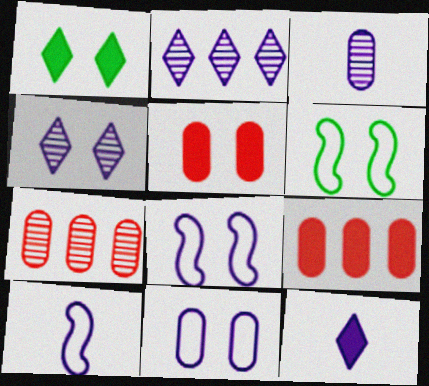[[1, 7, 10], 
[3, 10, 12], 
[4, 5, 6], 
[6, 7, 12]]